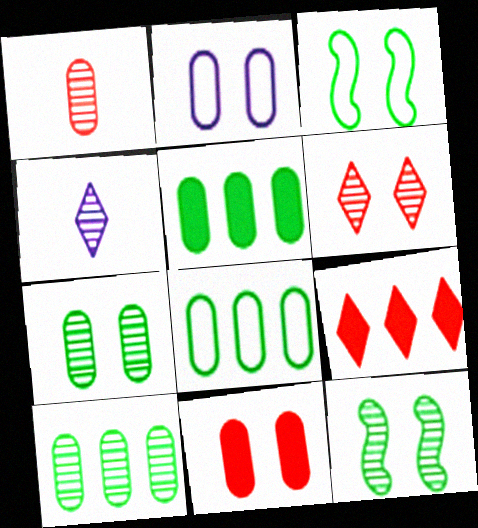[[1, 2, 5], 
[2, 7, 11], 
[5, 8, 10]]